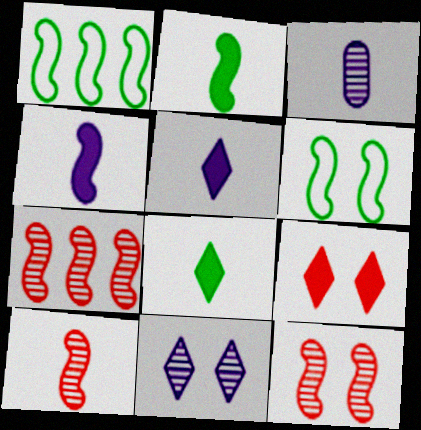[[1, 3, 9], 
[1, 4, 12], 
[4, 6, 7], 
[7, 10, 12]]